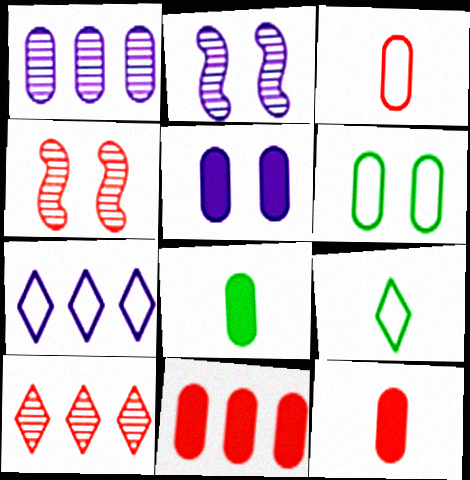[[1, 6, 12], 
[2, 9, 11], 
[4, 7, 8], 
[5, 8, 11]]